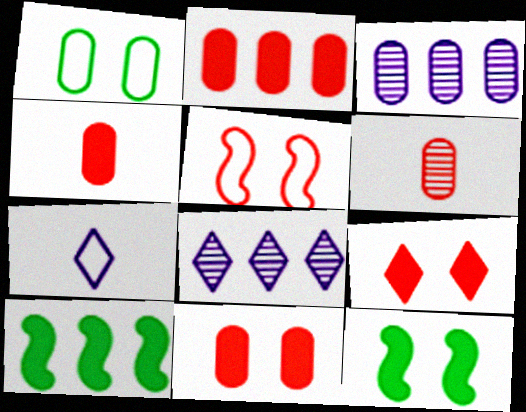[[1, 3, 4], 
[2, 4, 11]]